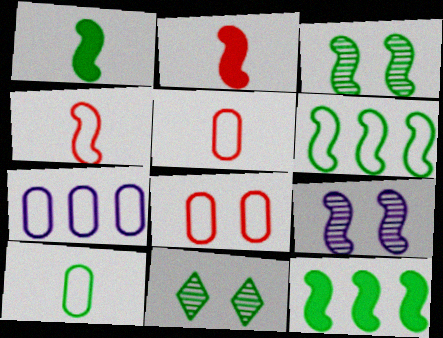[[1, 3, 6], 
[2, 6, 9], 
[2, 7, 11], 
[4, 9, 12], 
[7, 8, 10], 
[10, 11, 12]]